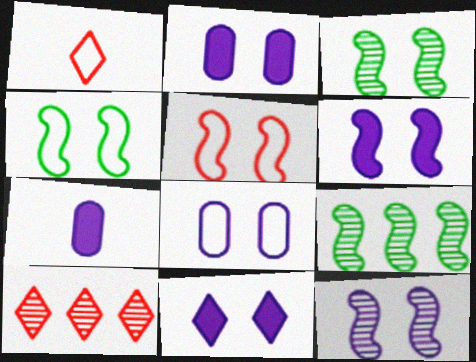[[1, 2, 9], 
[2, 6, 11], 
[3, 5, 6], 
[4, 7, 10], 
[8, 11, 12]]